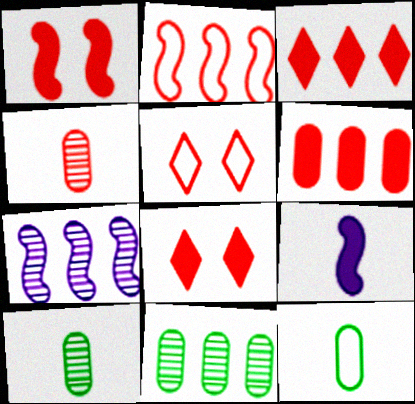[[2, 4, 8], 
[5, 9, 11], 
[7, 8, 12]]